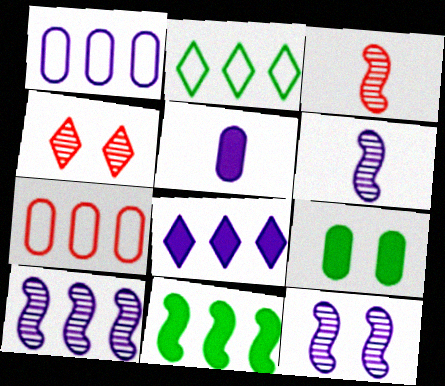[[1, 8, 10], 
[6, 10, 12]]